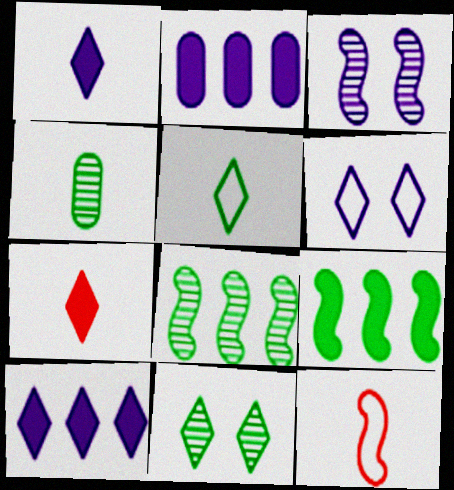[[1, 4, 12], 
[2, 11, 12], 
[3, 9, 12], 
[4, 8, 11]]